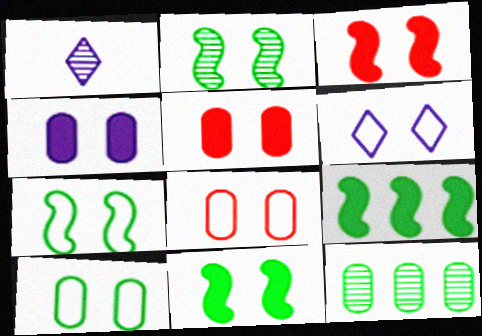[[1, 8, 9], 
[2, 5, 6], 
[2, 7, 11], 
[6, 7, 8]]